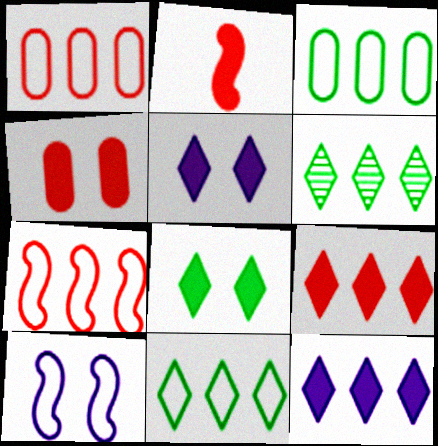[[2, 4, 9]]